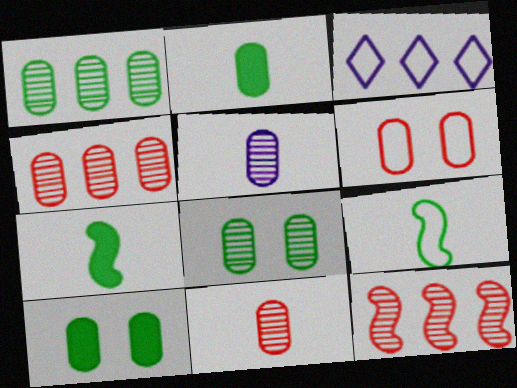[[3, 6, 9], 
[4, 5, 8]]